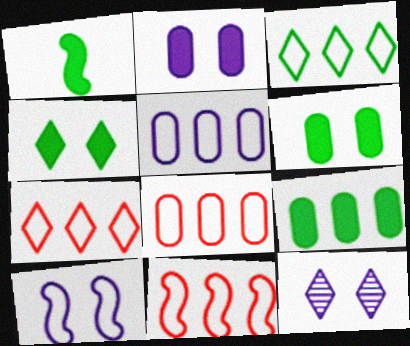[[1, 4, 9], 
[1, 8, 12], 
[2, 10, 12], 
[3, 5, 11], 
[7, 8, 11]]